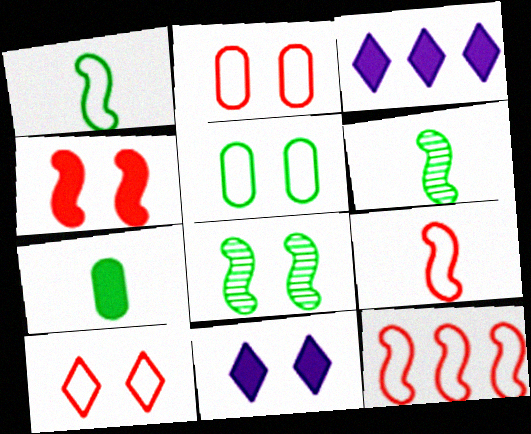[[2, 3, 6], 
[2, 8, 11], 
[3, 4, 7]]